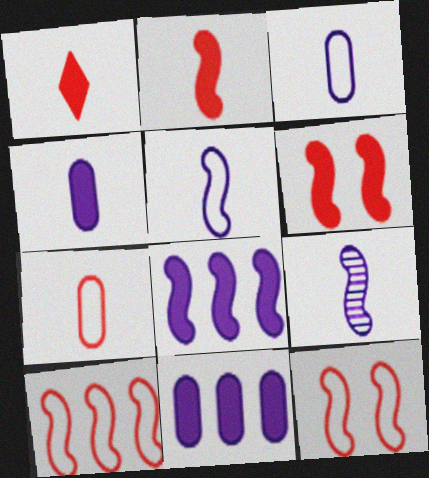[]